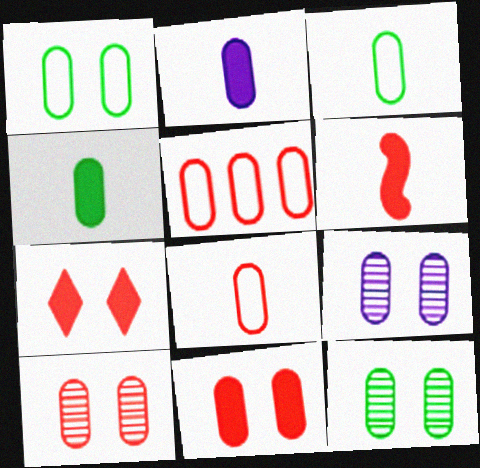[[1, 9, 11], 
[2, 5, 12], 
[4, 5, 9], 
[9, 10, 12]]